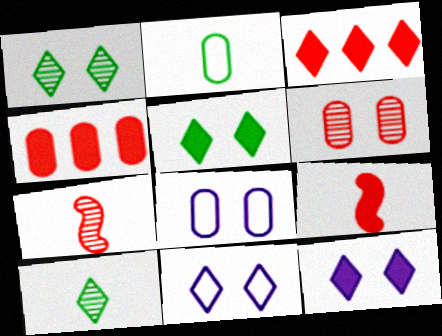[[3, 10, 11]]